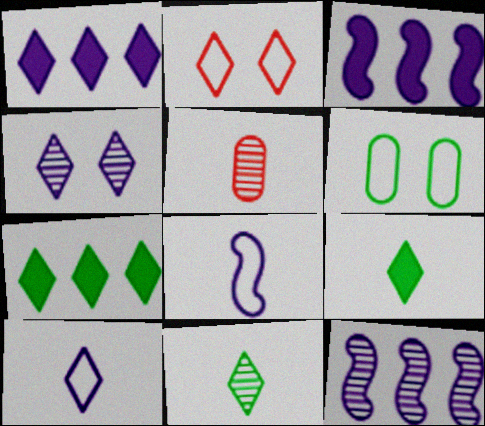[[1, 2, 11], 
[1, 4, 10], 
[5, 8, 9]]